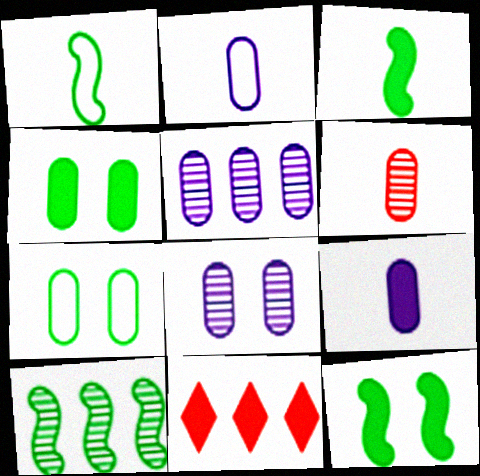[[1, 8, 11], 
[1, 10, 12], 
[9, 11, 12]]